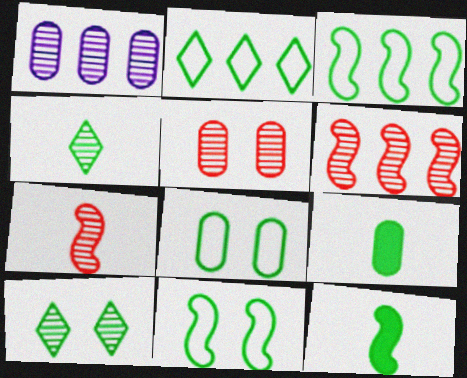[[1, 7, 10], 
[3, 9, 10]]